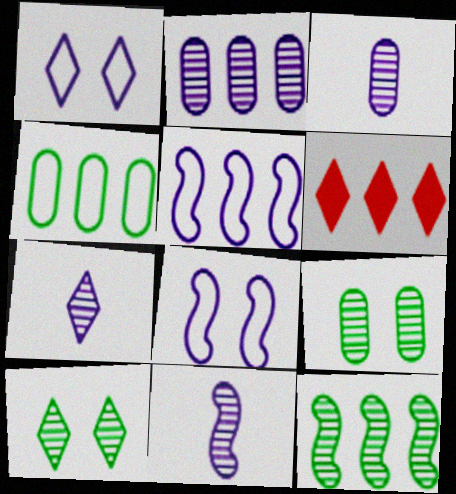[[3, 7, 11]]